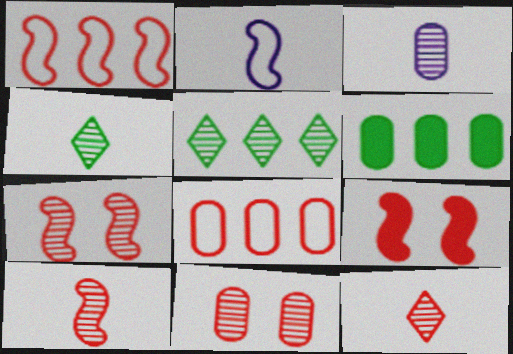[[1, 9, 10], 
[3, 4, 10], 
[3, 5, 7], 
[8, 9, 12]]